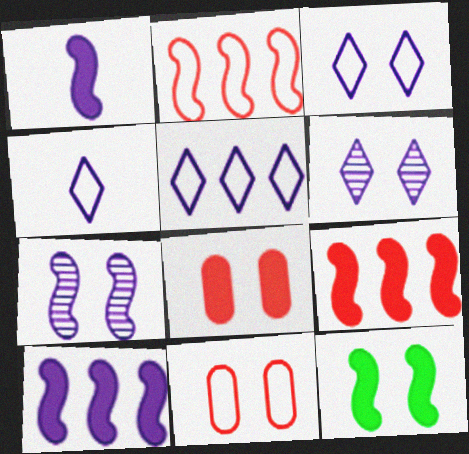[[1, 9, 12], 
[3, 4, 5], 
[6, 11, 12]]